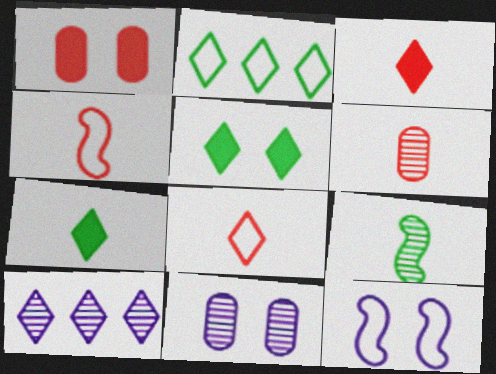[[3, 4, 6], 
[5, 8, 10]]